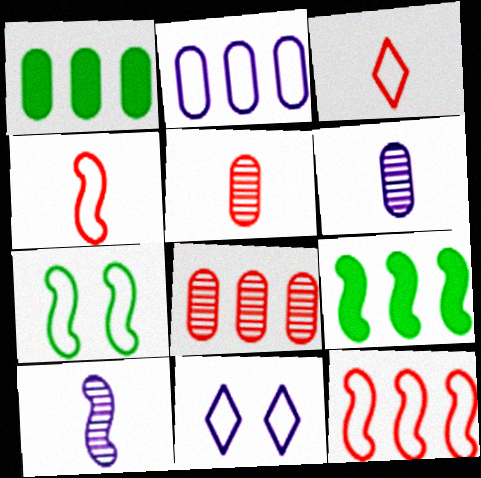[[1, 2, 8], 
[2, 3, 7], 
[5, 9, 11]]